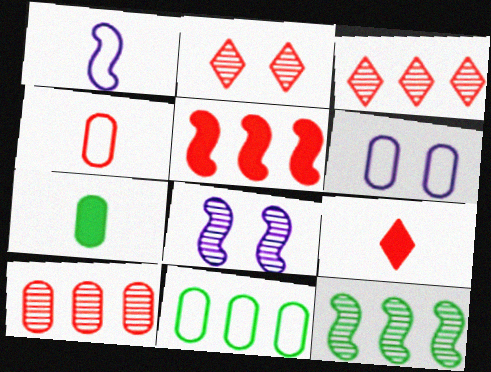[[2, 4, 5], 
[4, 6, 11], 
[6, 7, 10], 
[6, 9, 12], 
[8, 9, 11]]